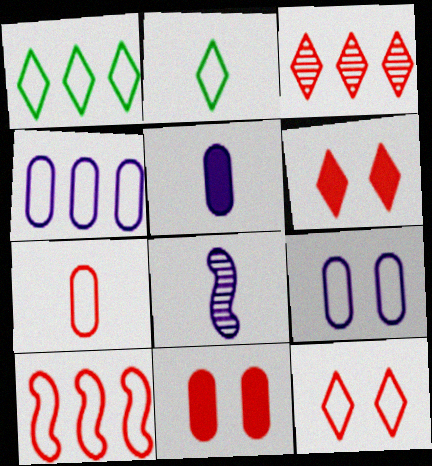[[1, 4, 10], 
[1, 8, 11], 
[2, 9, 10], 
[7, 10, 12]]